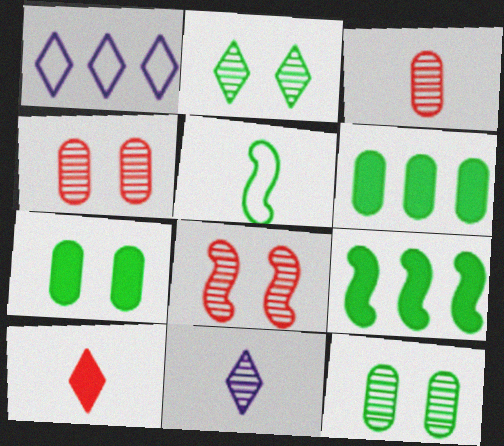[[1, 2, 10], 
[2, 5, 6]]